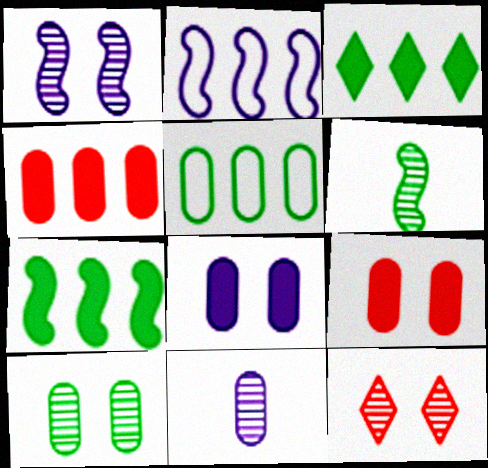[[1, 10, 12], 
[5, 9, 11]]